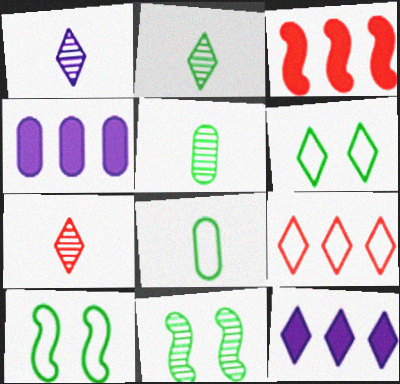[[1, 2, 7], 
[4, 7, 10], 
[6, 7, 12]]